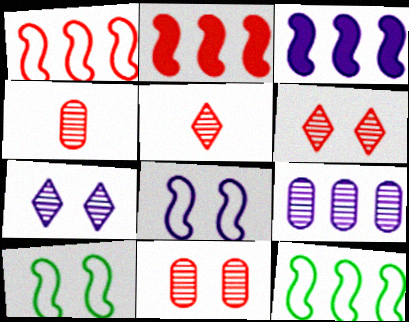[]